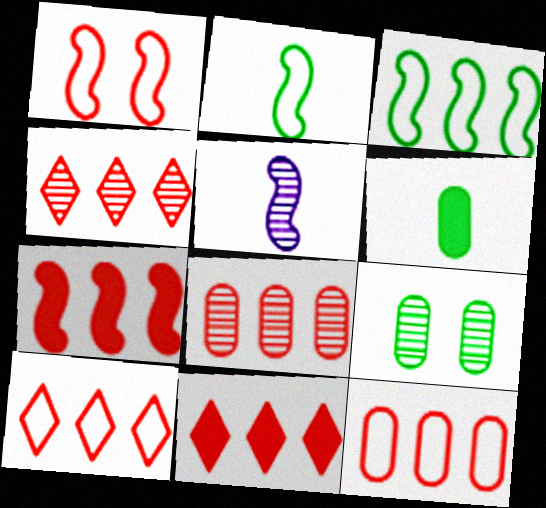[[4, 5, 9], 
[4, 7, 12], 
[4, 10, 11], 
[7, 8, 10]]